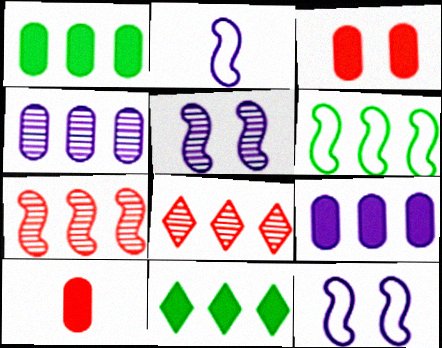[[6, 8, 9]]